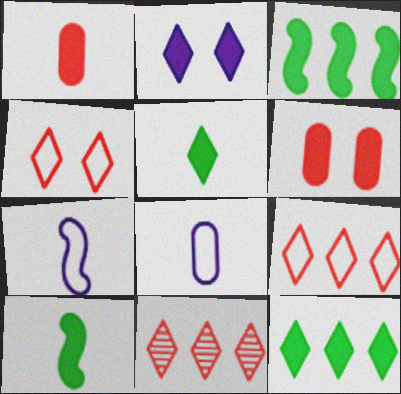[[1, 2, 3]]